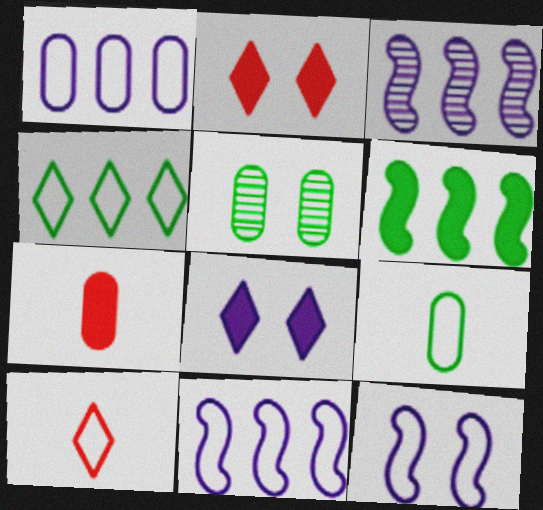[[1, 5, 7], 
[2, 3, 9], 
[2, 5, 12], 
[6, 7, 8]]